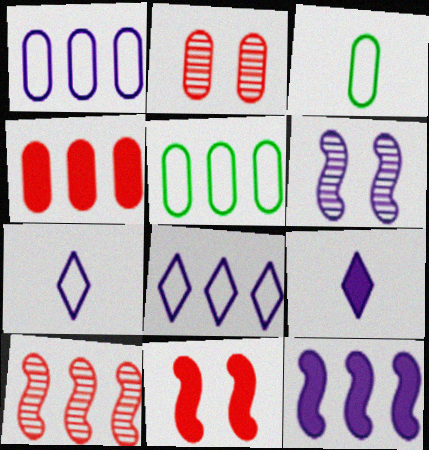[[1, 6, 9]]